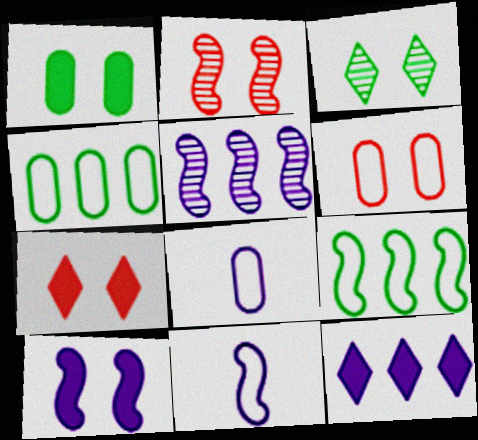[[1, 7, 10], 
[2, 6, 7], 
[3, 6, 10], 
[4, 6, 8], 
[5, 10, 11]]